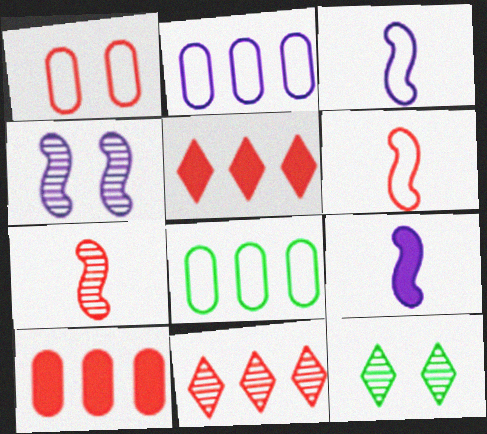[[1, 5, 7], 
[3, 10, 12]]